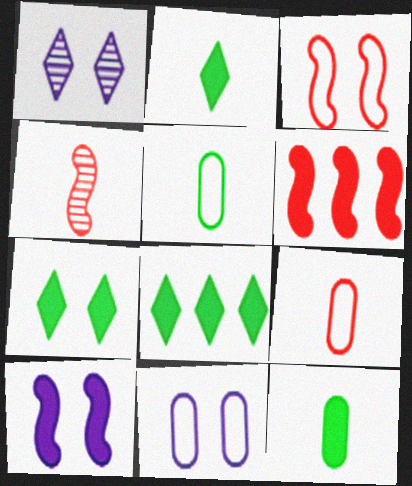[[1, 5, 6], 
[1, 10, 11], 
[2, 7, 8], 
[3, 4, 6], 
[4, 8, 11]]